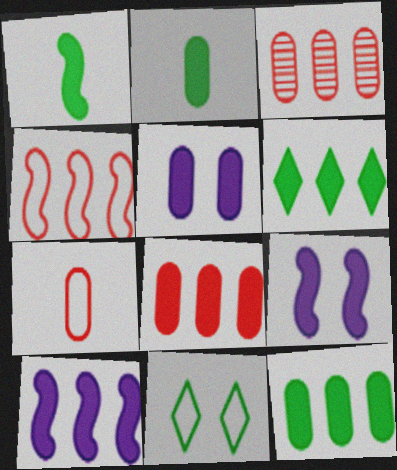[[2, 5, 8], 
[6, 8, 10]]